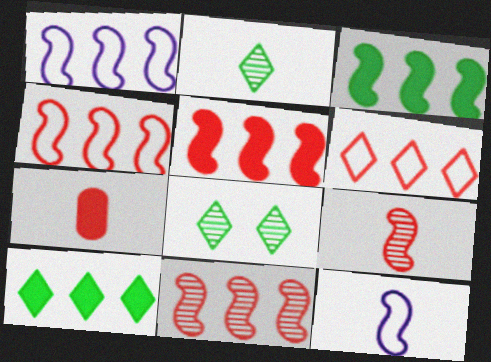[[1, 3, 11], 
[1, 7, 8], 
[2, 7, 12], 
[4, 5, 11]]